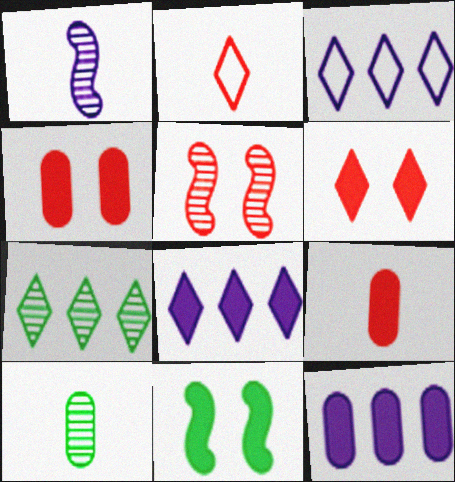[[8, 9, 11]]